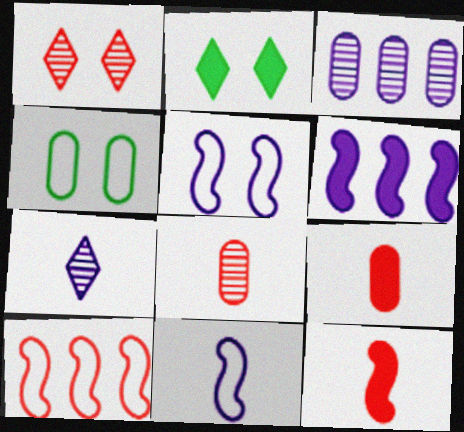[[1, 9, 10], 
[2, 6, 9], 
[3, 4, 9]]